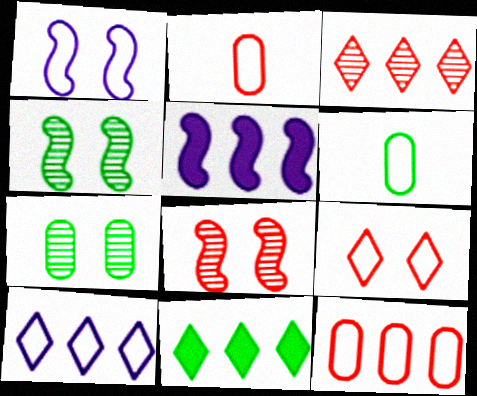[[3, 10, 11], 
[4, 6, 11]]